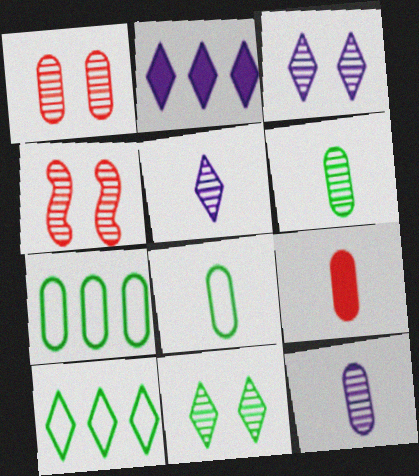[[2, 4, 8], 
[8, 9, 12]]